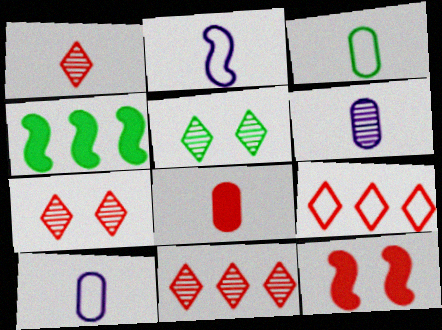[[1, 7, 11], 
[3, 4, 5], 
[3, 6, 8], 
[4, 7, 10]]